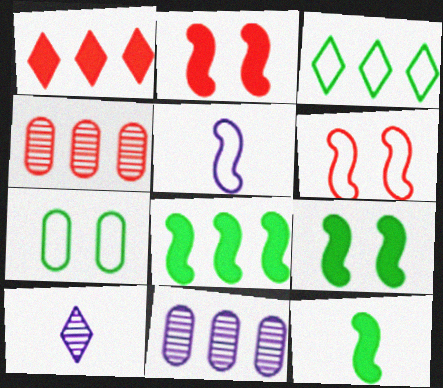[[8, 9, 12]]